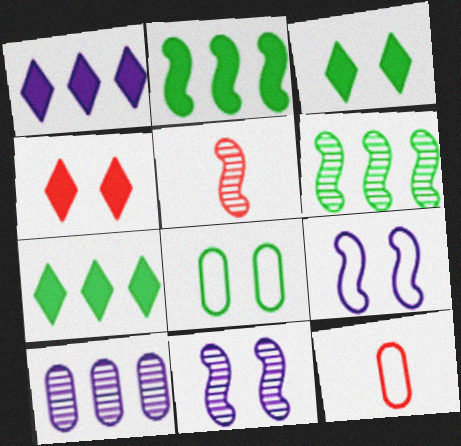[[1, 5, 8], 
[2, 5, 9], 
[4, 8, 11], 
[5, 6, 11], 
[7, 11, 12]]